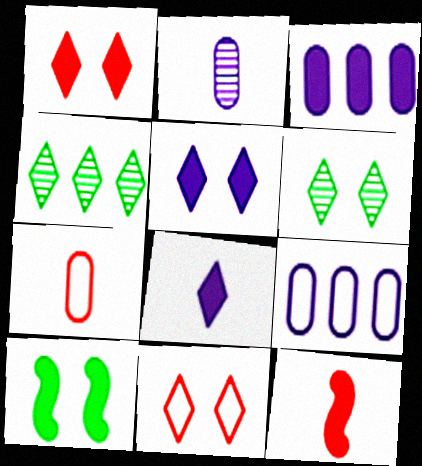[[4, 8, 11], 
[5, 6, 11], 
[6, 9, 12]]